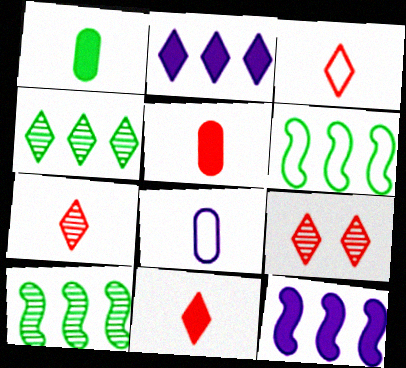[[3, 7, 11]]